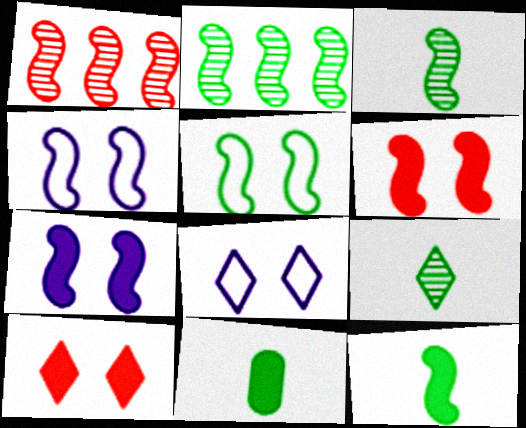[[1, 4, 12], 
[1, 8, 11], 
[2, 5, 12]]